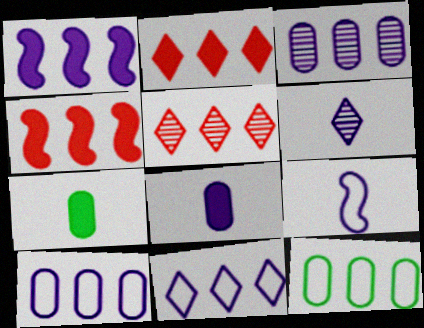[[1, 3, 11], 
[1, 5, 12], 
[6, 8, 9]]